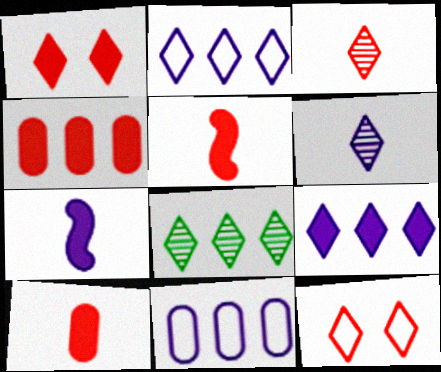[[1, 4, 5]]